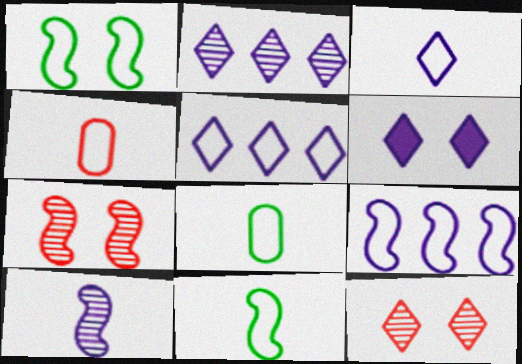[[1, 4, 5], 
[2, 3, 6], 
[3, 4, 11]]